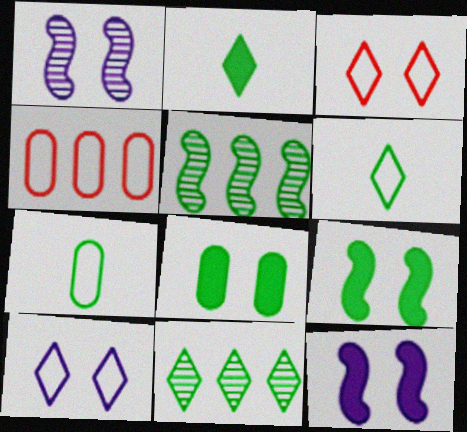[[1, 2, 4], 
[1, 3, 8], 
[5, 6, 8], 
[7, 9, 11]]